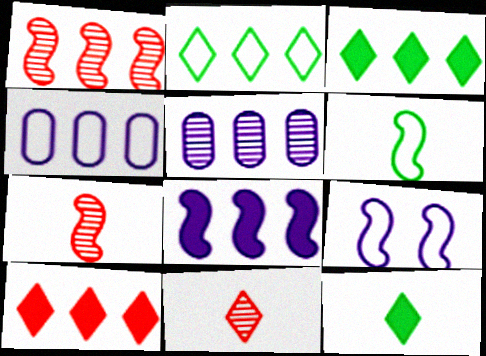[[1, 3, 4]]